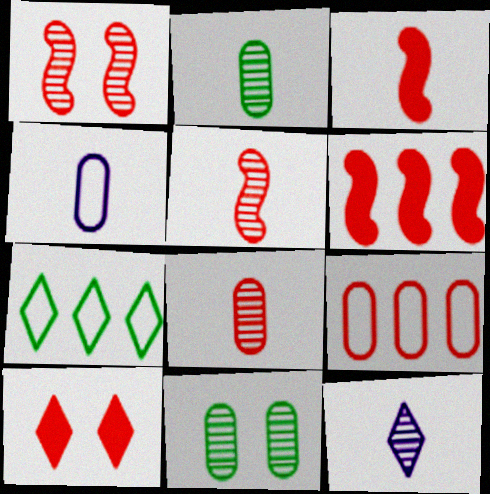[[2, 5, 12], 
[5, 9, 10], 
[7, 10, 12]]